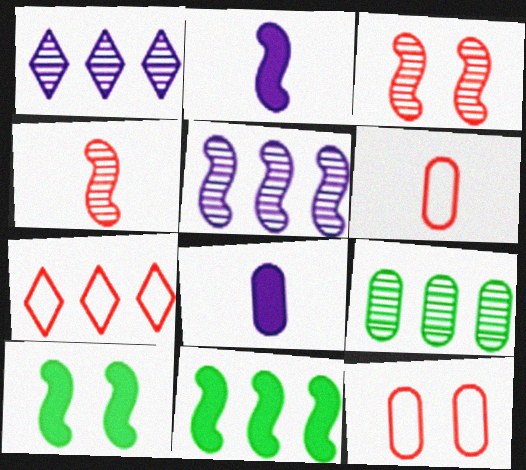[[1, 6, 10], 
[8, 9, 12]]